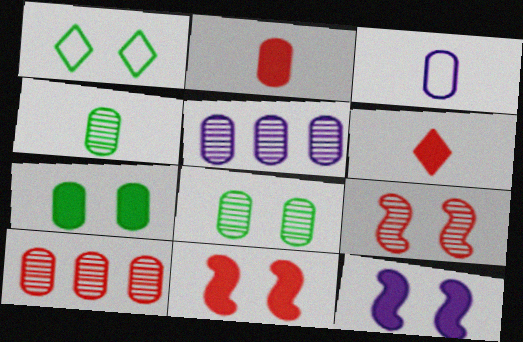[[2, 3, 4], 
[3, 7, 10]]